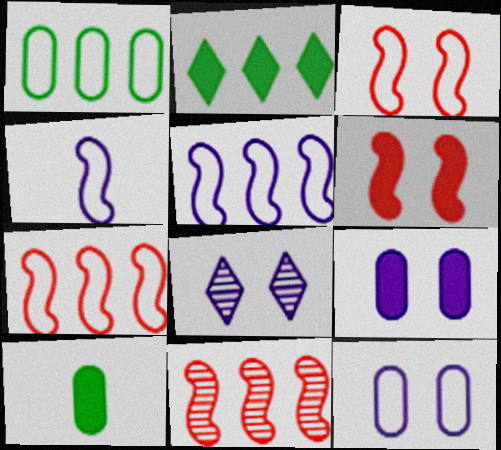[[7, 8, 10]]